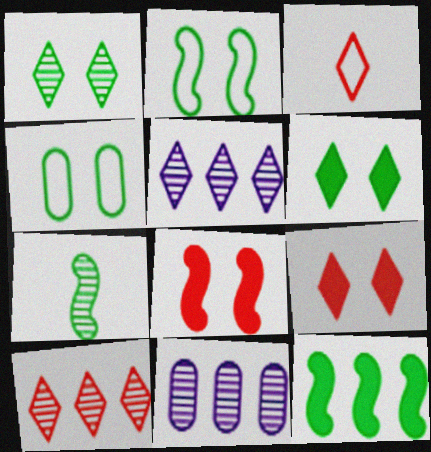[[2, 7, 12], 
[3, 5, 6], 
[3, 9, 10]]